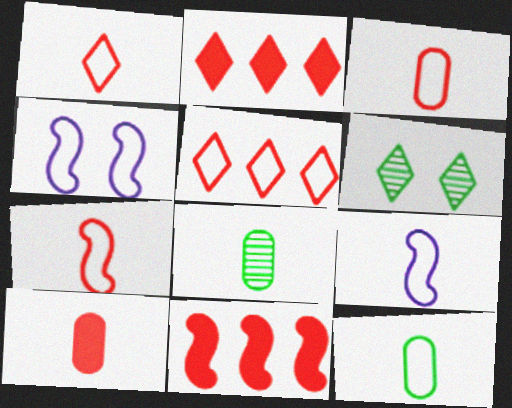[[1, 3, 7], 
[1, 9, 12], 
[2, 4, 8], 
[4, 5, 12]]